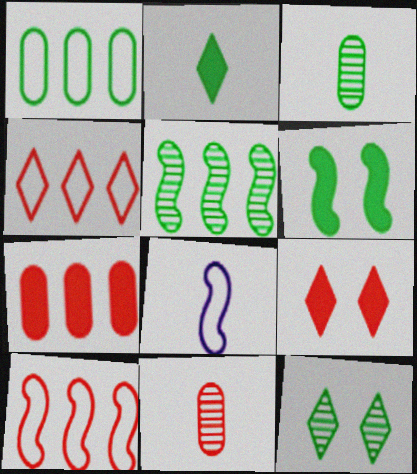[[2, 8, 11], 
[3, 5, 12], 
[7, 8, 12], 
[9, 10, 11]]